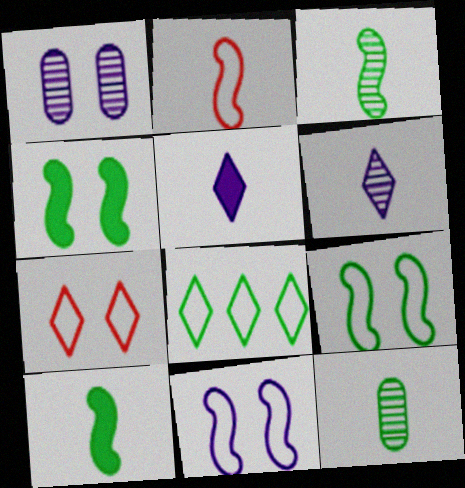[[1, 4, 7], 
[2, 5, 12], 
[4, 8, 12]]